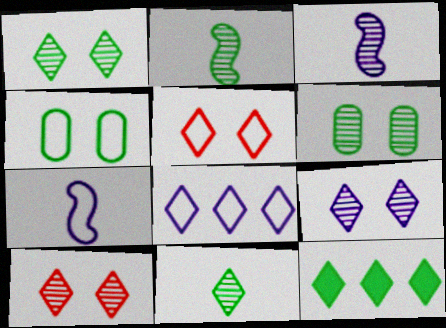[[1, 9, 10], 
[2, 4, 12]]